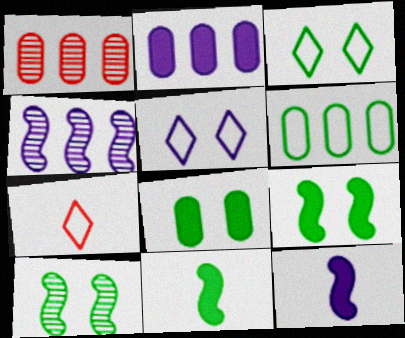[[1, 2, 6], 
[1, 3, 12], 
[1, 5, 11], 
[2, 7, 10], 
[3, 8, 10], 
[4, 7, 8]]